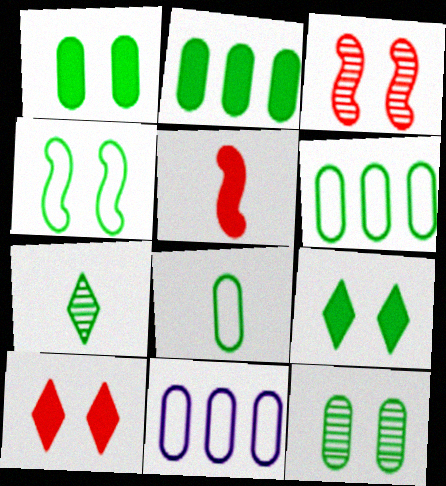[[2, 4, 7], 
[2, 8, 12], 
[4, 9, 12]]